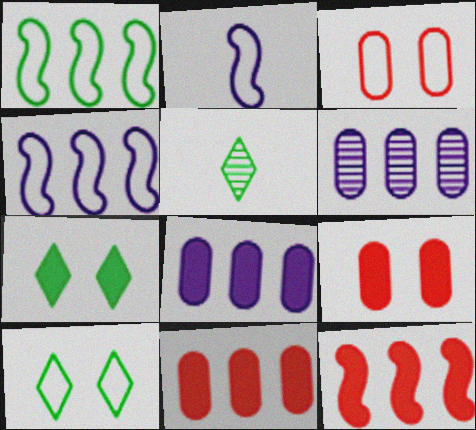[[4, 5, 9]]